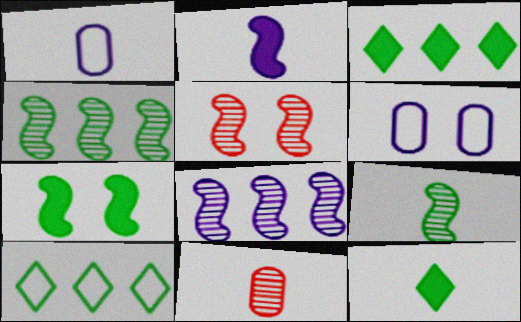[[1, 3, 5], 
[5, 8, 9]]